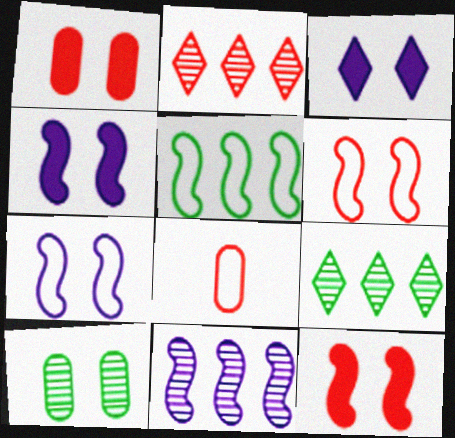[[2, 8, 12], 
[3, 6, 10], 
[4, 8, 9]]